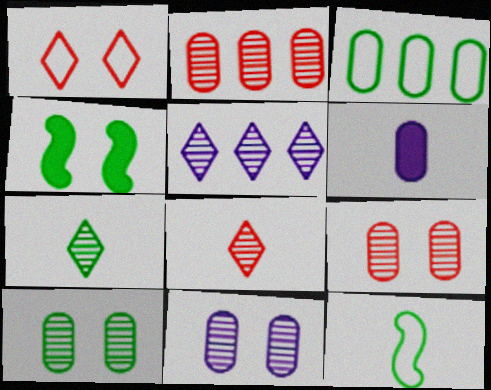[[1, 4, 11], 
[3, 4, 7], 
[3, 6, 9], 
[6, 8, 12], 
[9, 10, 11]]